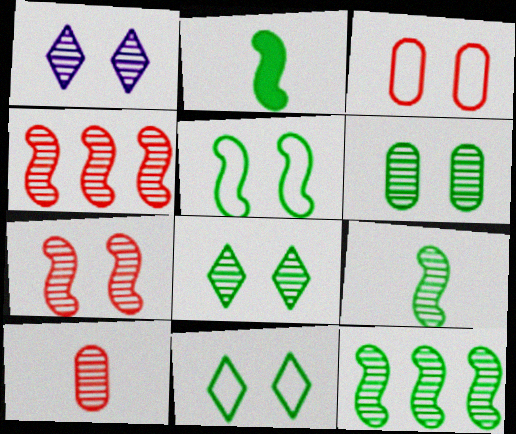[[1, 6, 7], 
[1, 10, 12], 
[2, 5, 12]]